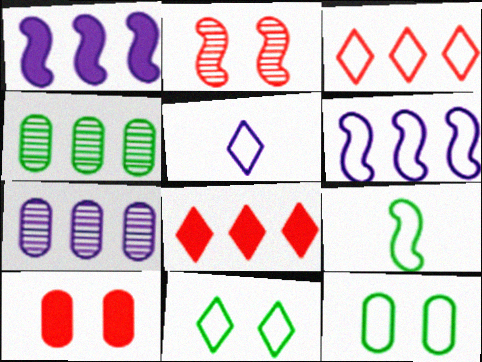[[1, 2, 9], 
[1, 3, 4], 
[3, 5, 11], 
[4, 6, 8]]